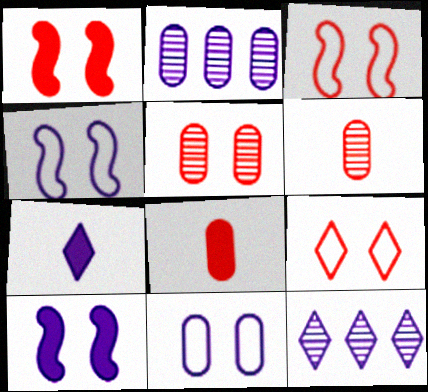[[1, 5, 9], 
[2, 4, 7]]